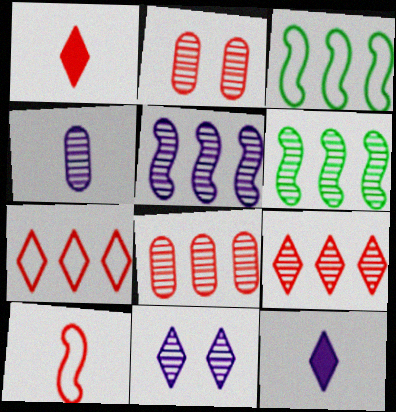[[2, 3, 12], 
[4, 5, 11]]